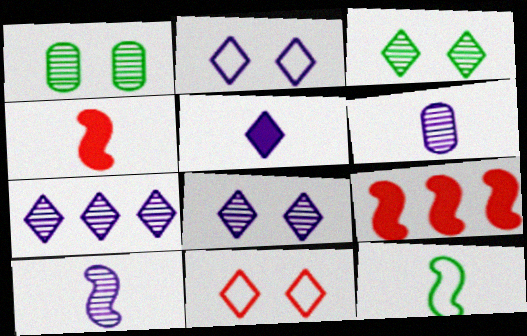[[2, 5, 7], 
[4, 10, 12]]